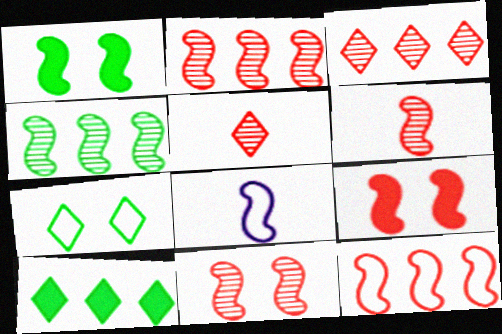[[1, 2, 8], 
[2, 6, 11], 
[4, 8, 9], 
[6, 9, 12]]